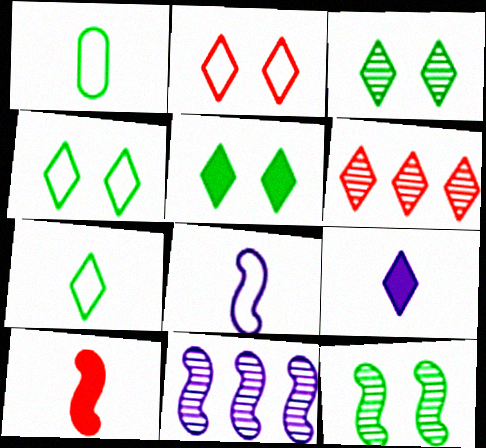[[3, 4, 5], 
[4, 6, 9]]